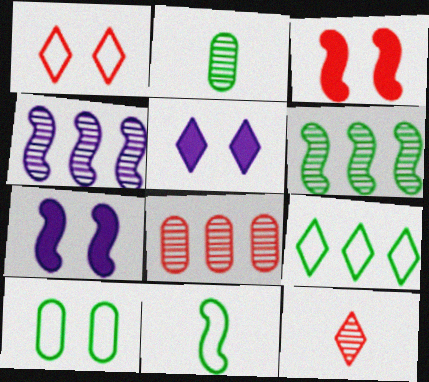[[3, 4, 11], 
[5, 8, 11], 
[5, 9, 12], 
[9, 10, 11]]